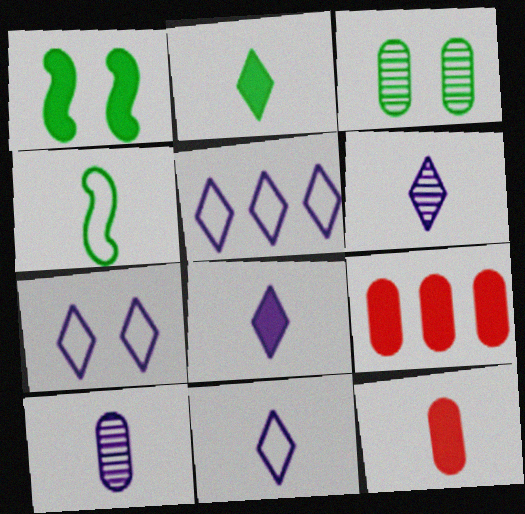[[1, 8, 9], 
[4, 6, 12], 
[5, 7, 11], 
[6, 8, 11]]